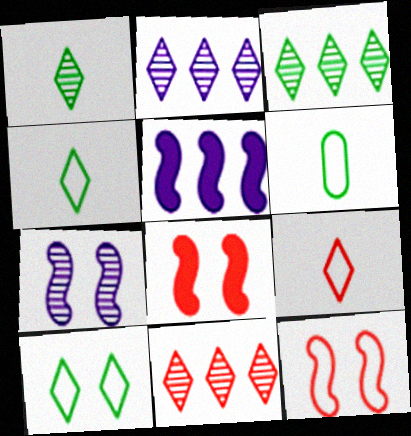[[2, 3, 11], 
[2, 6, 8]]